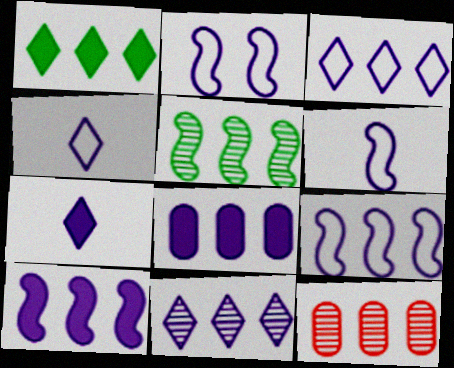[[1, 9, 12], 
[2, 6, 9], 
[5, 11, 12], 
[8, 9, 11]]